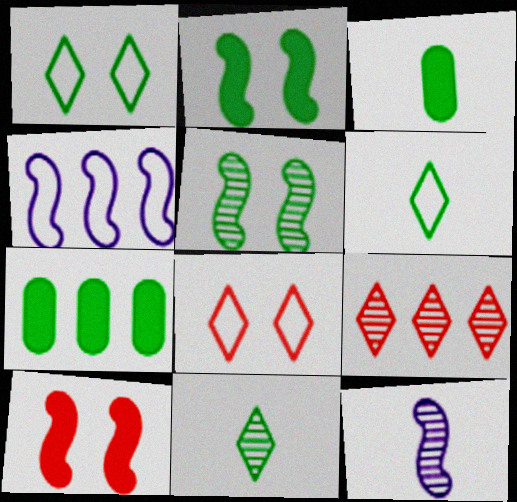[[4, 7, 9], 
[5, 6, 7], 
[7, 8, 12]]